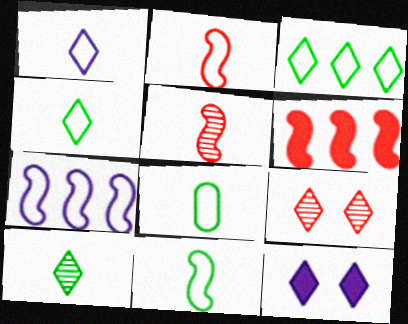[[1, 2, 8], 
[4, 8, 11]]